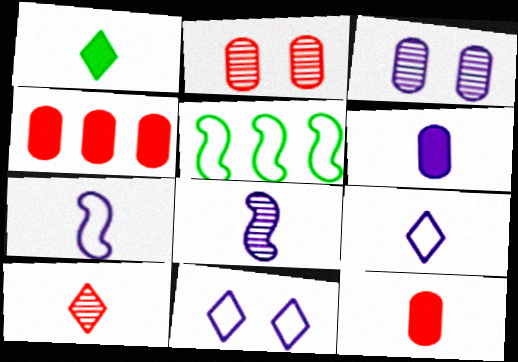[[1, 9, 10], 
[6, 8, 9]]